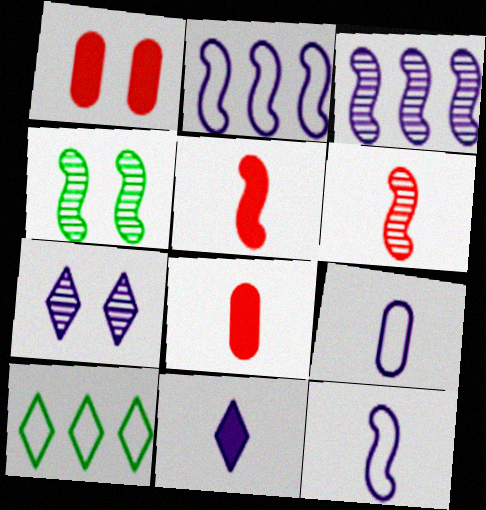[[2, 4, 5], 
[3, 4, 6]]